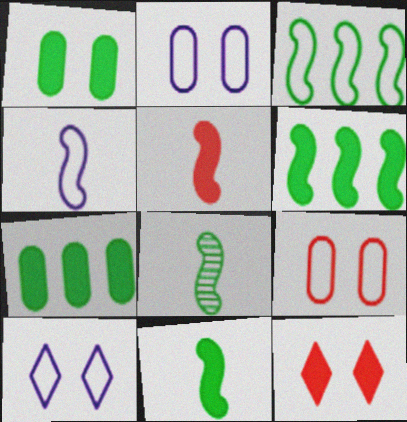[[4, 5, 8]]